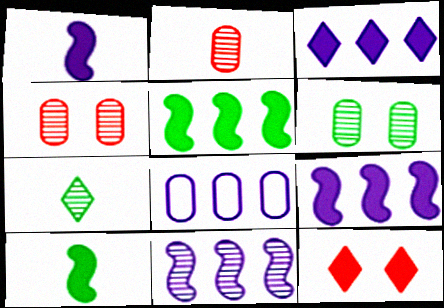[[3, 8, 11], 
[4, 7, 11]]